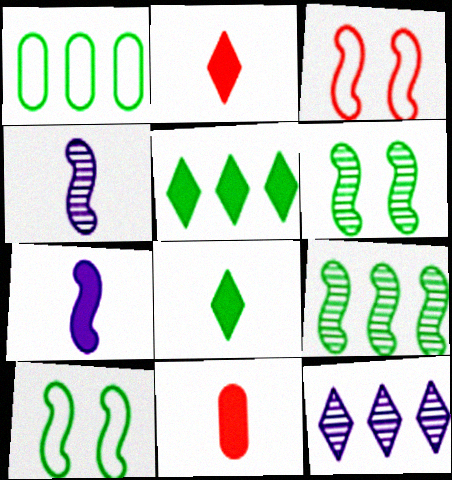[[1, 5, 9], 
[1, 6, 8], 
[3, 7, 9], 
[7, 8, 11], 
[10, 11, 12]]